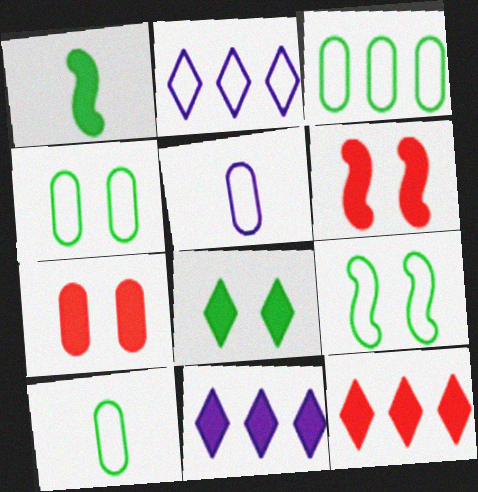[[1, 7, 11], 
[3, 4, 10]]